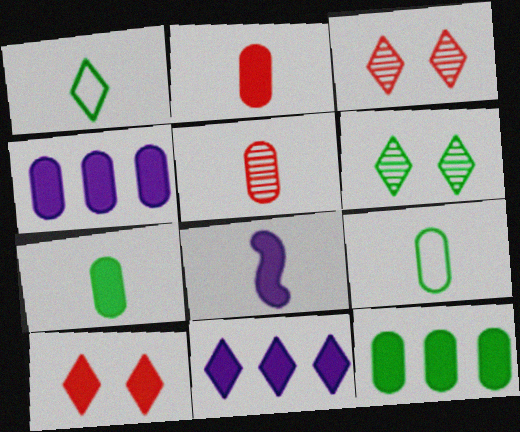[[1, 3, 11], 
[1, 5, 8], 
[8, 10, 12]]